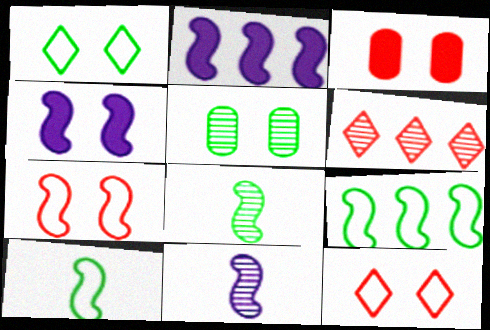[[2, 7, 8], 
[4, 5, 12], 
[5, 6, 11]]